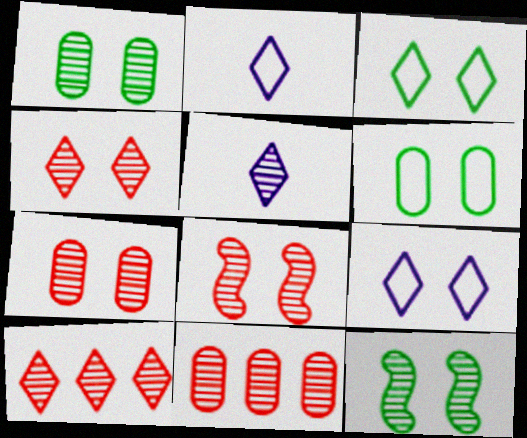[[4, 7, 8], 
[5, 11, 12]]